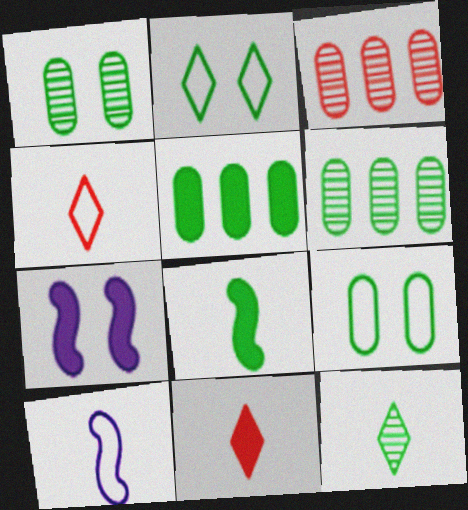[[2, 6, 8], 
[4, 6, 7], 
[5, 7, 11]]